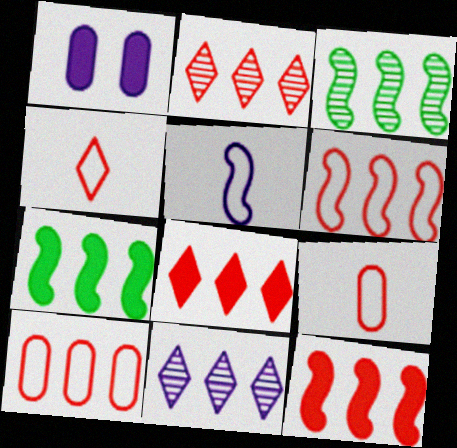[[1, 3, 4], 
[1, 5, 11], 
[2, 10, 12], 
[7, 10, 11]]